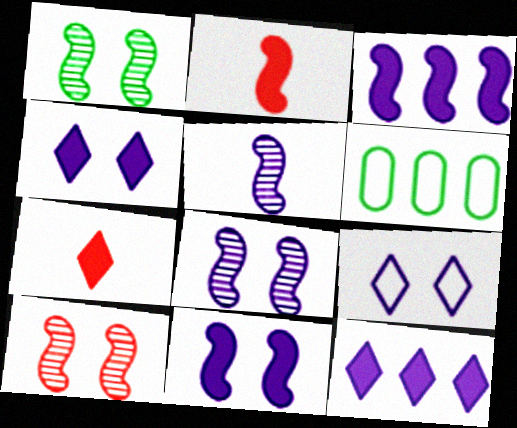[[1, 8, 10], 
[6, 7, 8]]